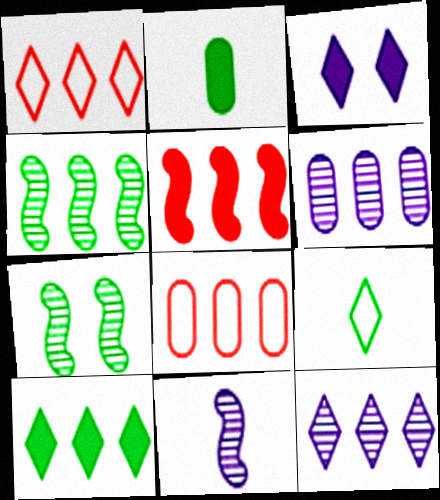[[1, 10, 12], 
[2, 3, 5]]